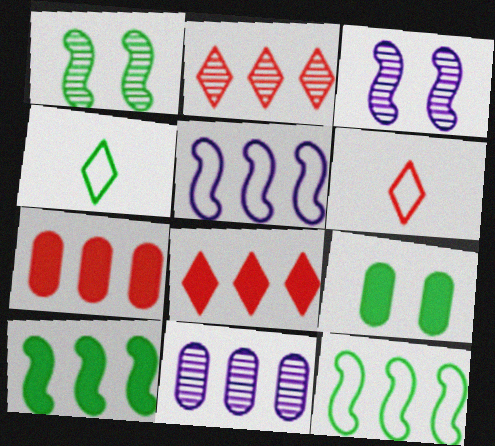[[3, 4, 7], 
[8, 11, 12]]